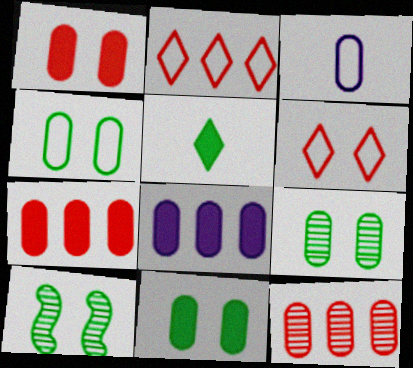[[3, 7, 9], 
[3, 11, 12], 
[4, 9, 11]]